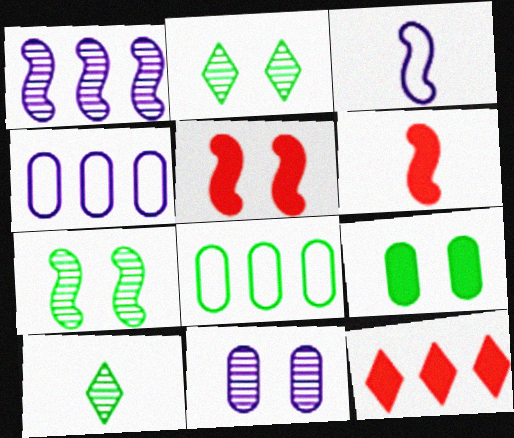[[1, 8, 12], 
[2, 4, 6], 
[4, 5, 10]]